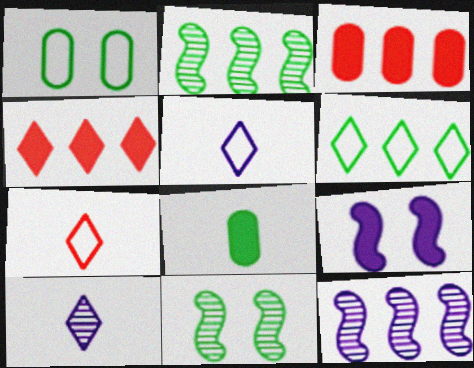[[3, 5, 11], 
[3, 6, 12], 
[4, 8, 9], 
[6, 8, 11]]